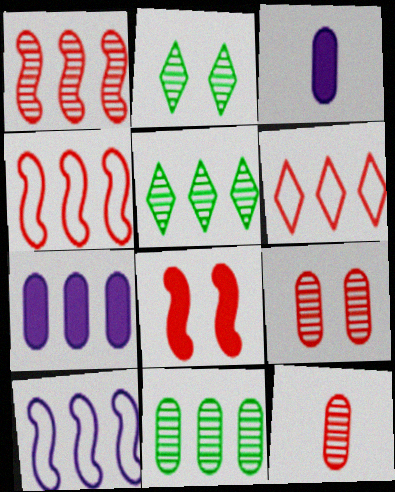[[2, 3, 4], 
[4, 5, 7], 
[6, 8, 12]]